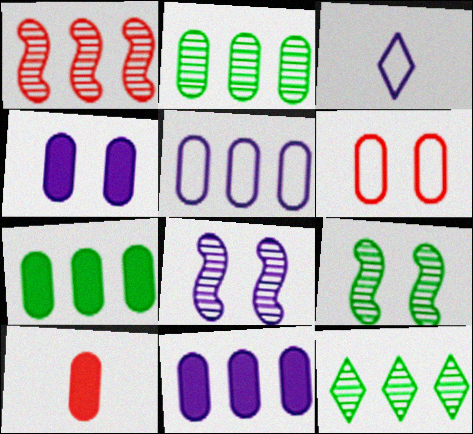[[3, 8, 11], 
[4, 7, 10]]